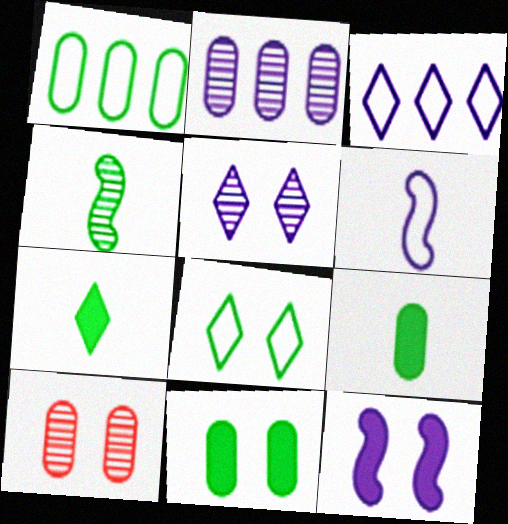[[8, 10, 12]]